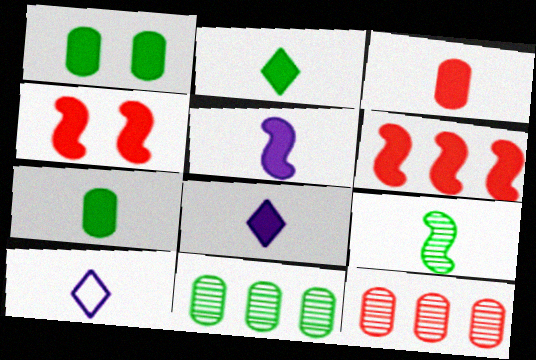[[1, 6, 8], 
[2, 3, 5], 
[3, 9, 10], 
[4, 10, 11]]